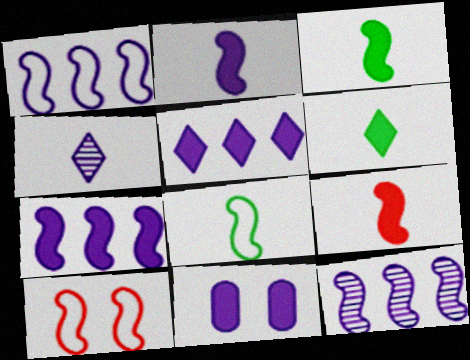[[1, 4, 11], 
[1, 7, 12], 
[1, 8, 10], 
[2, 3, 9], 
[2, 5, 11], 
[3, 10, 12]]